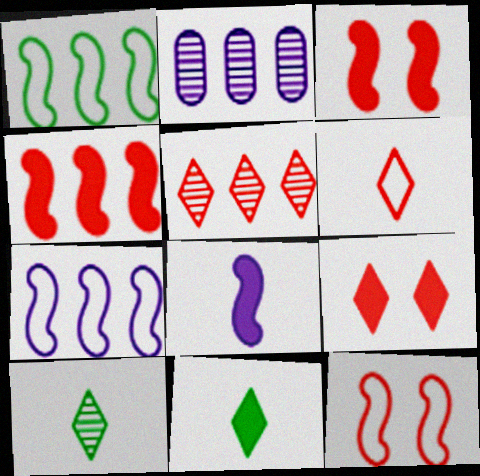[[2, 11, 12], 
[5, 6, 9]]